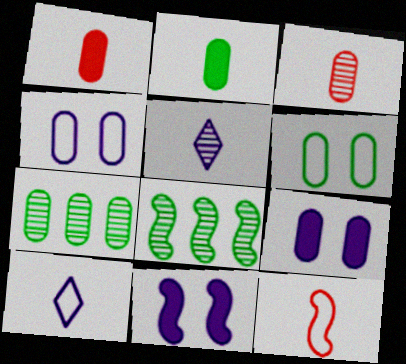[[1, 4, 7], 
[2, 5, 12], 
[2, 6, 7], 
[8, 11, 12]]